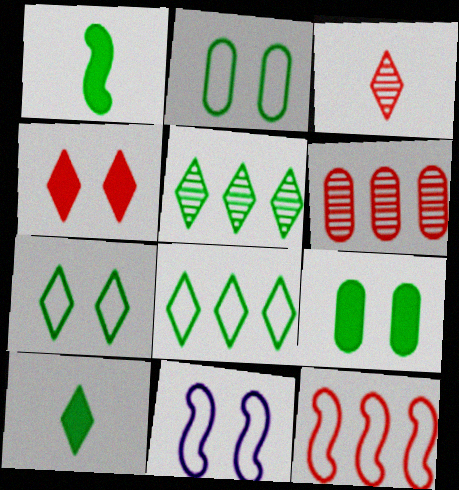[[1, 2, 5], 
[5, 7, 10], 
[6, 10, 11]]